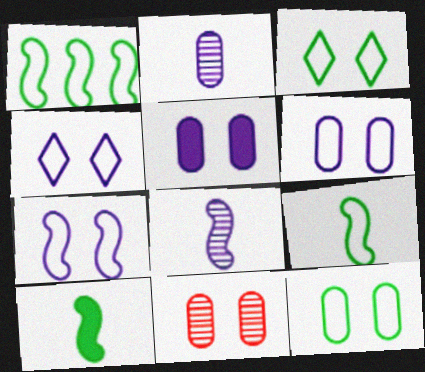[[4, 6, 7], 
[5, 11, 12]]